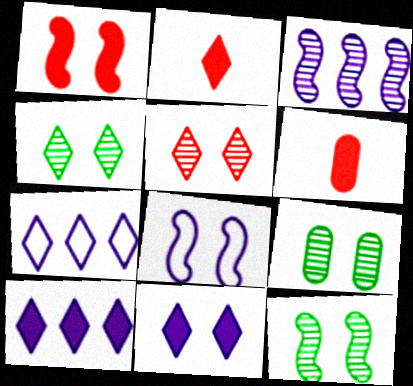[[1, 8, 12], 
[2, 4, 7], 
[4, 9, 12], 
[6, 7, 12]]